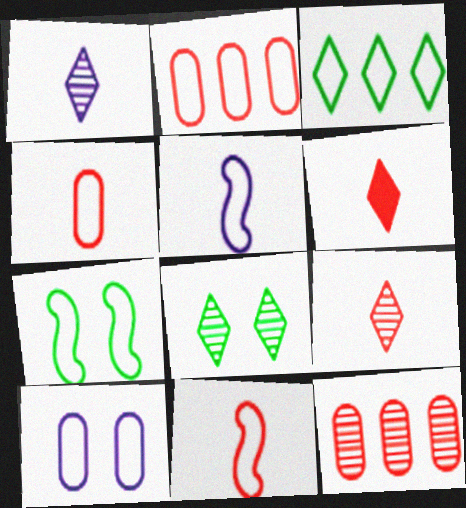[[3, 10, 11]]